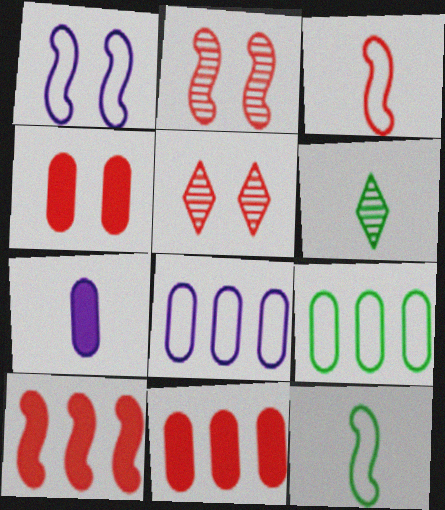[[1, 6, 11], 
[2, 3, 10], 
[3, 5, 11], 
[3, 6, 7]]